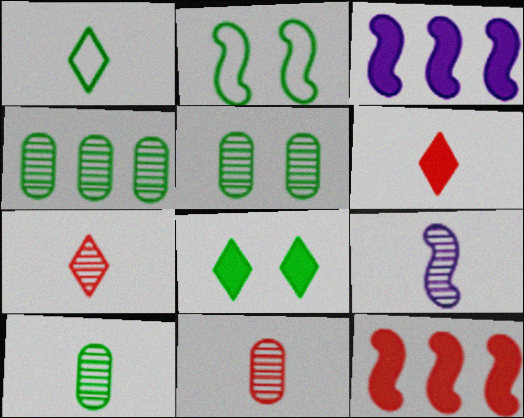[[2, 5, 8], 
[2, 9, 12], 
[4, 5, 10], 
[7, 9, 10]]